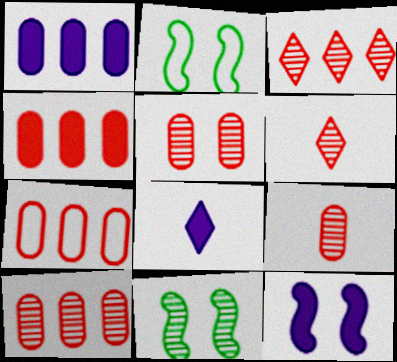[[1, 2, 6], 
[1, 8, 12], 
[2, 8, 10], 
[4, 7, 10], 
[5, 9, 10], 
[7, 8, 11]]